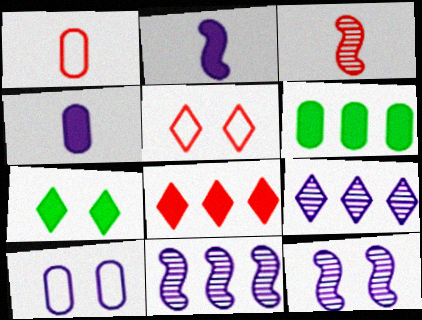[[1, 7, 11], 
[2, 9, 10]]